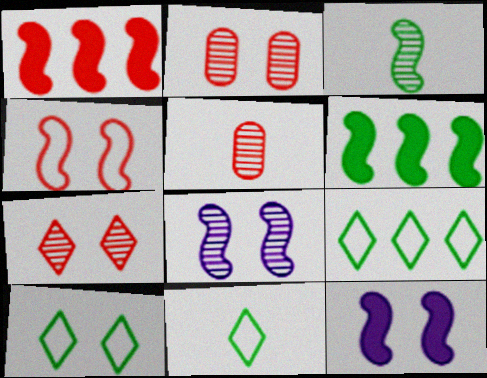[[2, 10, 12], 
[5, 9, 12], 
[9, 10, 11]]